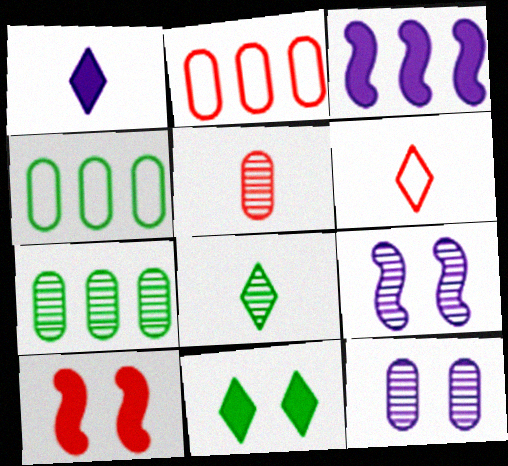[[1, 6, 8], 
[5, 7, 12]]